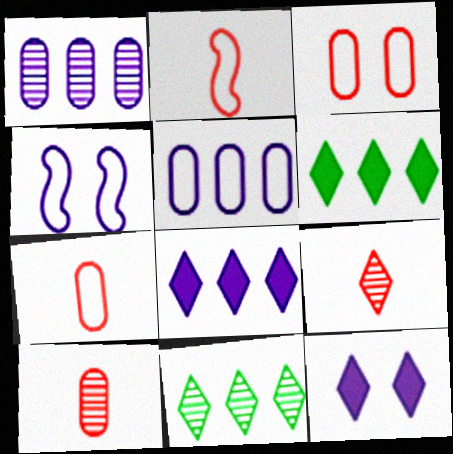[[4, 6, 10]]